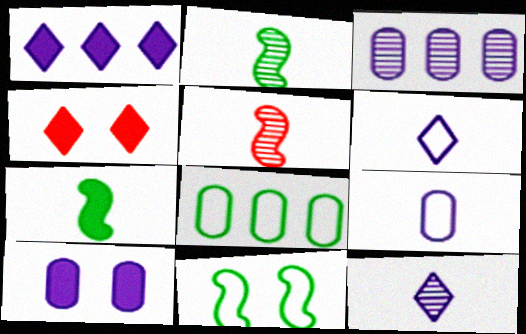[[3, 9, 10]]